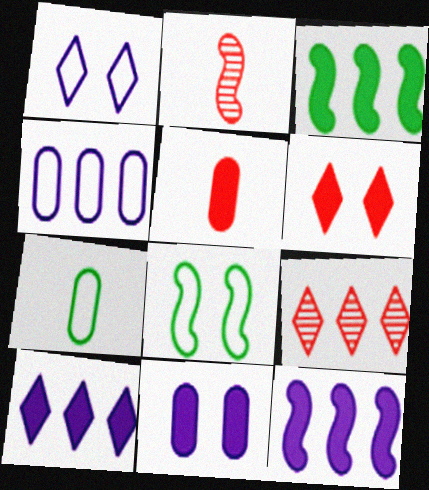[[2, 8, 12], 
[3, 4, 9]]